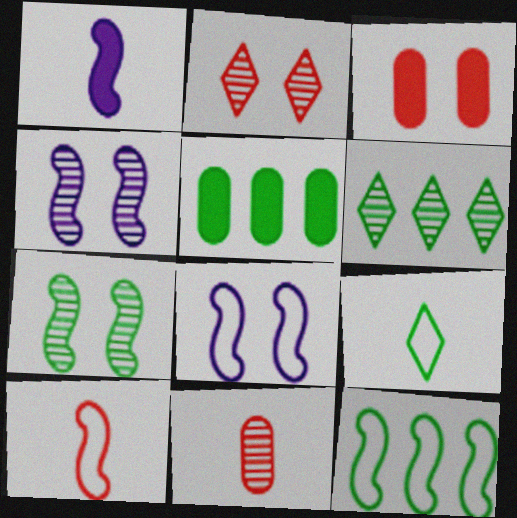[[1, 9, 11], 
[4, 6, 11], 
[5, 6, 12], 
[5, 7, 9], 
[8, 10, 12]]